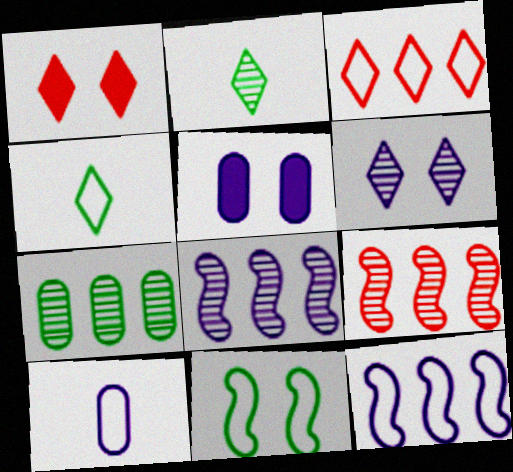[[3, 10, 11], 
[4, 5, 9]]